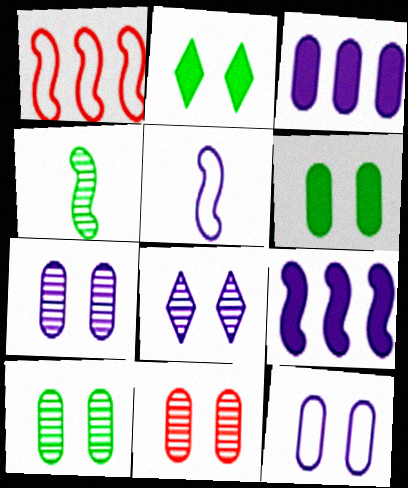[[3, 5, 8], 
[6, 11, 12], 
[7, 10, 11]]